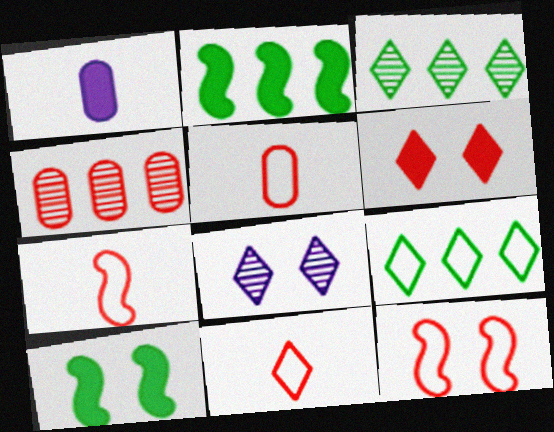[[1, 2, 6], 
[1, 3, 12], 
[2, 5, 8], 
[4, 6, 7], 
[5, 7, 11]]